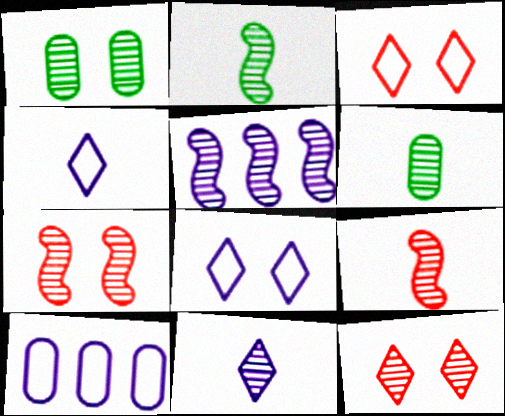[[2, 5, 7], 
[5, 6, 12], 
[6, 9, 11]]